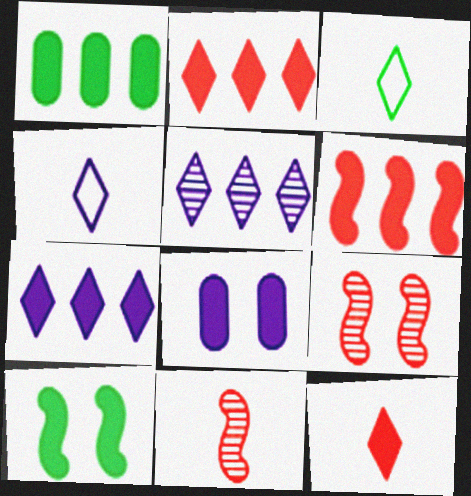[[1, 4, 9], 
[1, 6, 7]]